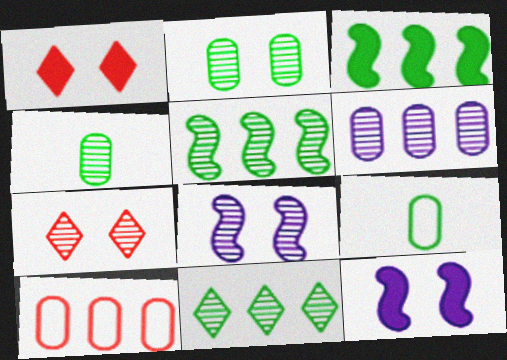[[2, 7, 8]]